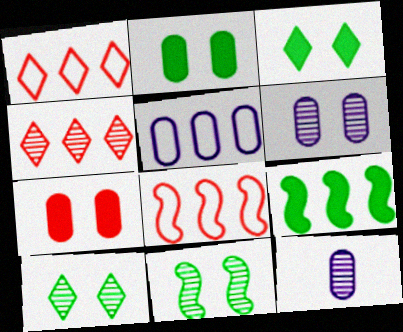[[3, 8, 12], 
[4, 5, 9], 
[4, 11, 12]]